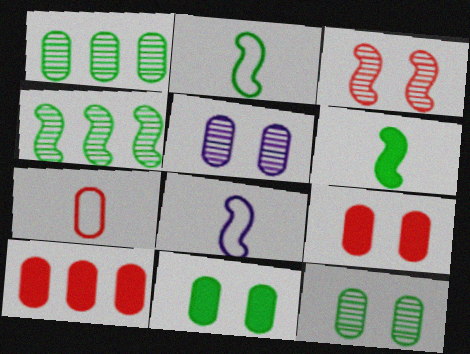[]